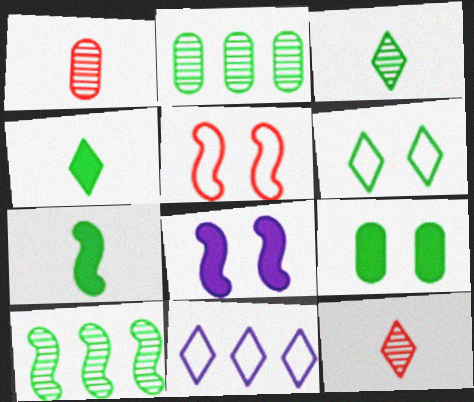[[2, 6, 7]]